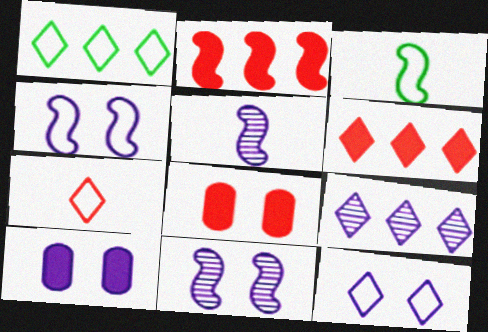[[1, 5, 8], 
[1, 6, 9], 
[1, 7, 12], 
[2, 3, 11], 
[3, 8, 9], 
[10, 11, 12]]